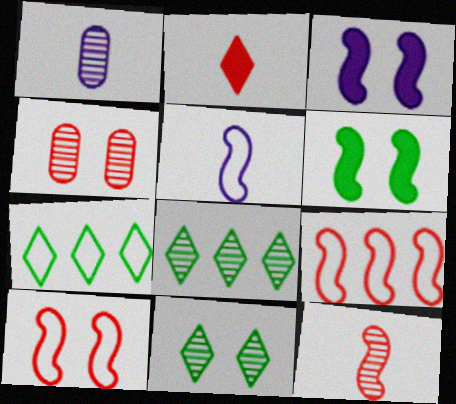[[2, 4, 9]]